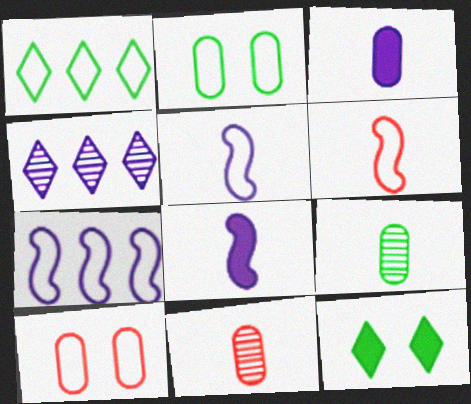[[1, 5, 10], 
[7, 11, 12]]